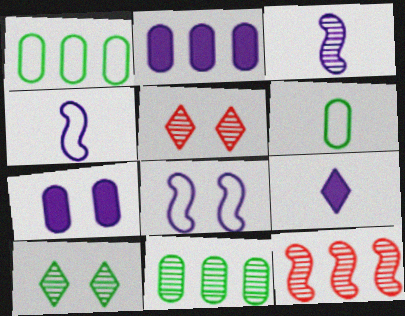[[3, 5, 11]]